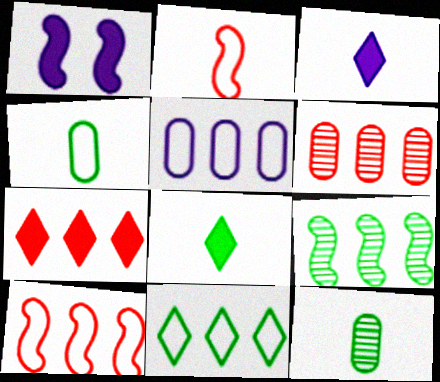[[1, 2, 9], 
[2, 3, 12], 
[5, 7, 9], 
[5, 10, 11], 
[6, 7, 10]]